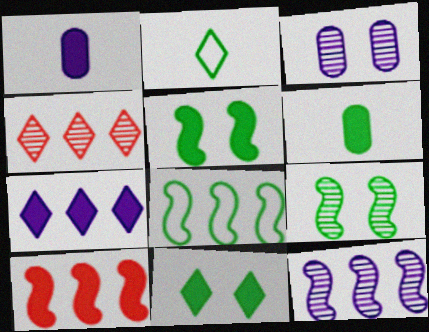[[1, 10, 11], 
[2, 3, 10], 
[8, 10, 12]]